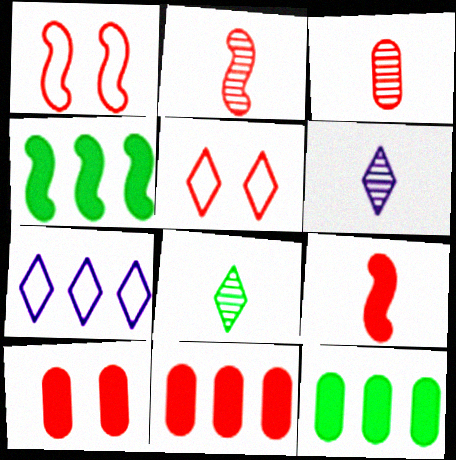[[1, 6, 12], 
[2, 5, 11]]